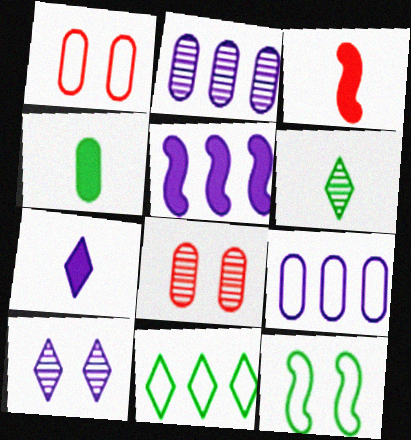[[1, 2, 4], 
[1, 5, 6], 
[3, 4, 7], 
[4, 8, 9]]